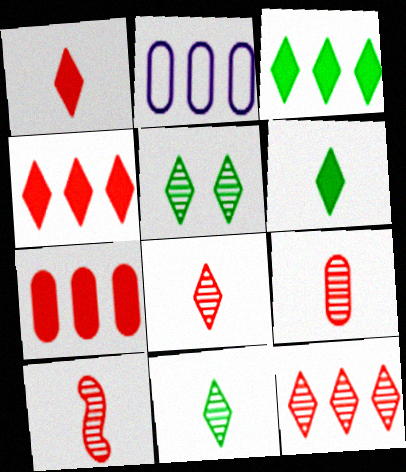[[8, 9, 10]]